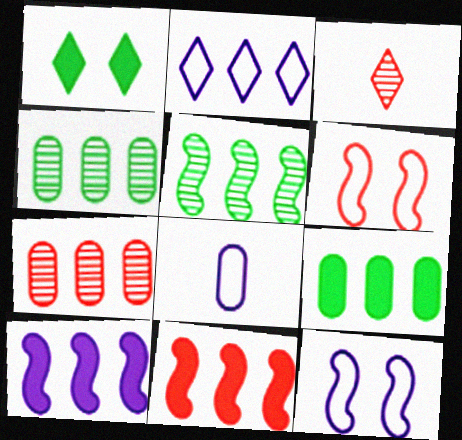[[1, 2, 3], 
[2, 4, 11], 
[2, 8, 12], 
[3, 9, 12]]